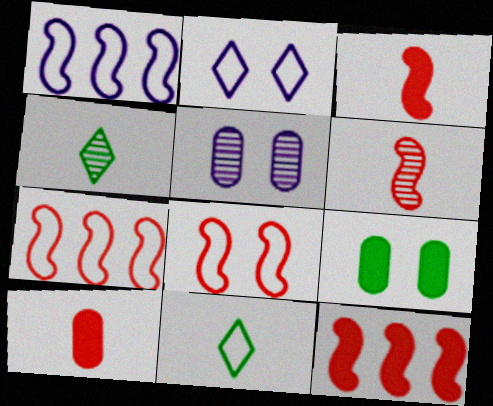[[5, 11, 12], 
[6, 8, 12]]